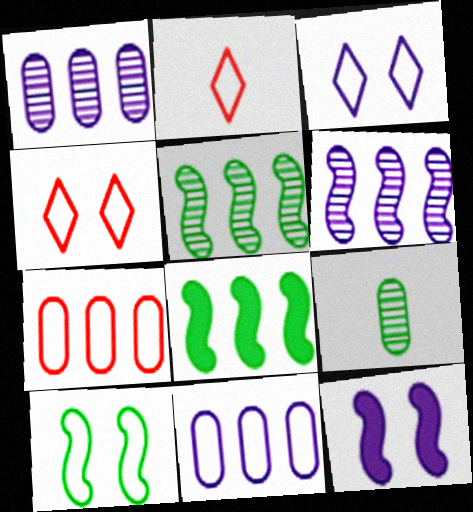[[2, 10, 11]]